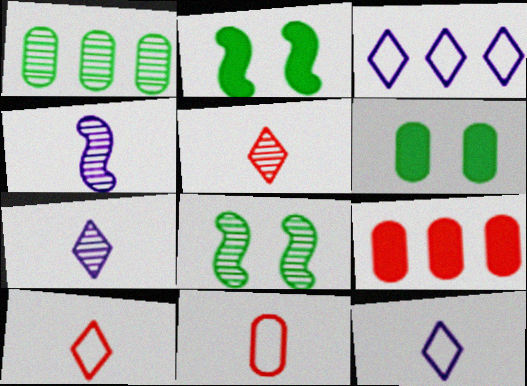[[8, 9, 12]]